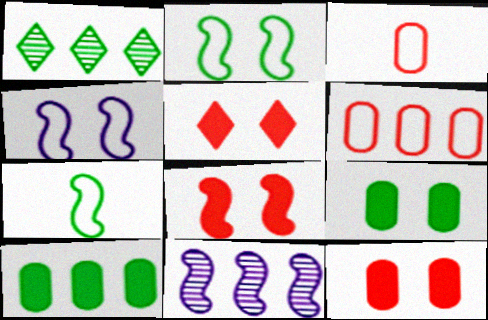[[1, 7, 9], 
[5, 8, 12], 
[7, 8, 11]]